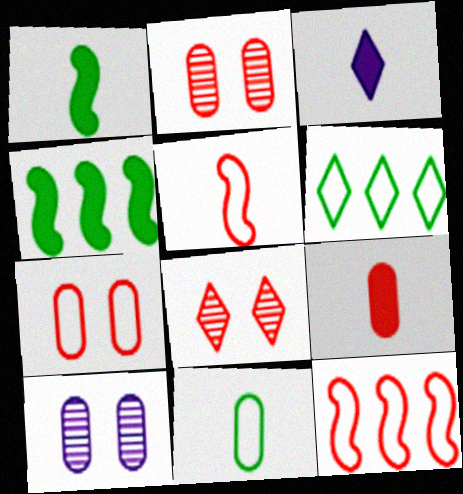[[1, 3, 9], 
[3, 6, 8], 
[8, 9, 12]]